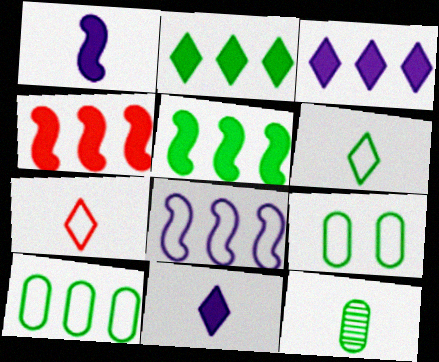[[1, 7, 12], 
[7, 8, 9]]